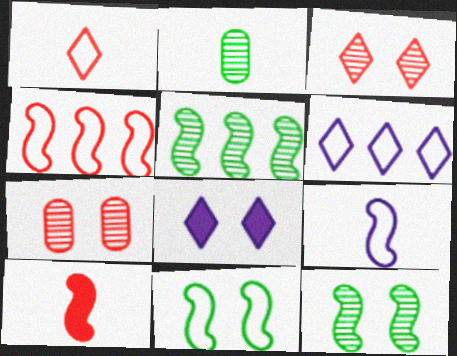[[2, 4, 8], 
[4, 9, 11], 
[7, 8, 11]]